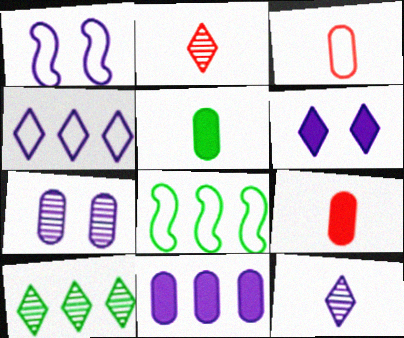[[1, 6, 7], 
[1, 9, 10], 
[1, 11, 12], 
[4, 6, 12]]